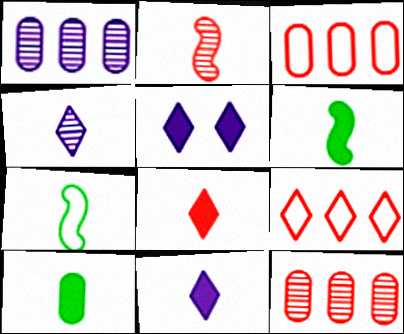[[5, 7, 12]]